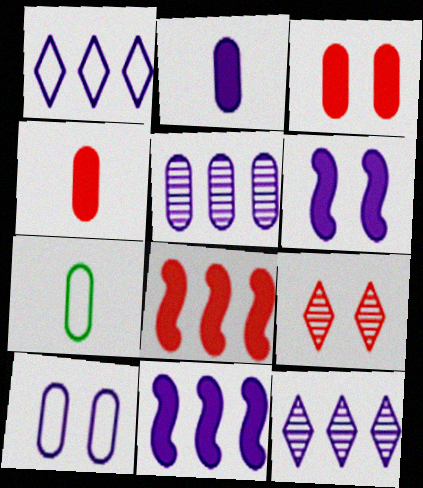[[1, 5, 11], 
[2, 5, 10], 
[3, 5, 7], 
[7, 9, 11]]